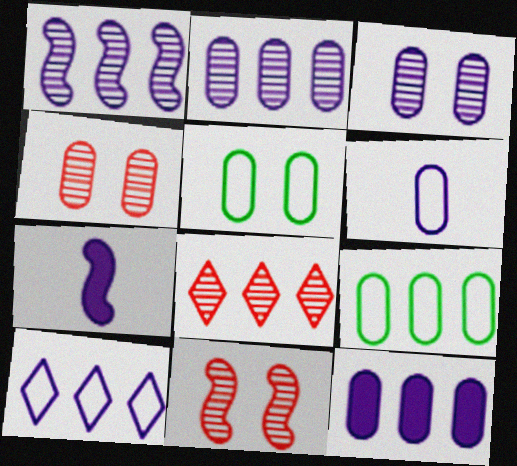[[1, 10, 12], 
[3, 6, 12], 
[3, 7, 10], 
[5, 7, 8]]